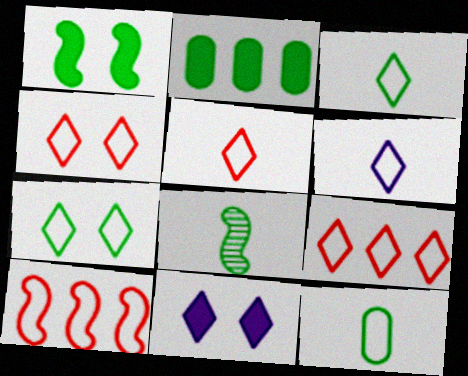[[2, 7, 8], 
[3, 5, 6], 
[4, 5, 9], 
[6, 7, 9]]